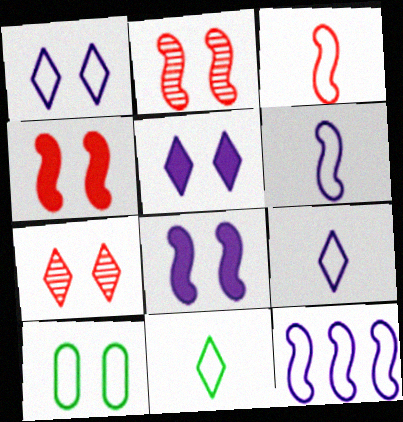[[2, 5, 10], 
[7, 8, 10]]